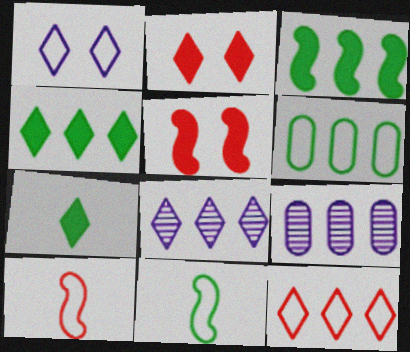[[1, 6, 10], 
[2, 9, 11], 
[3, 9, 12], 
[4, 8, 12]]